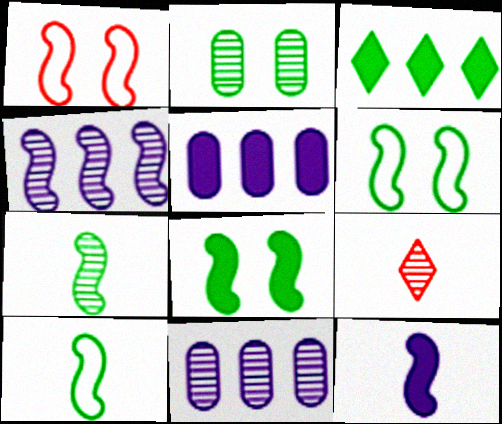[[2, 3, 10], 
[2, 4, 9], 
[5, 6, 9]]